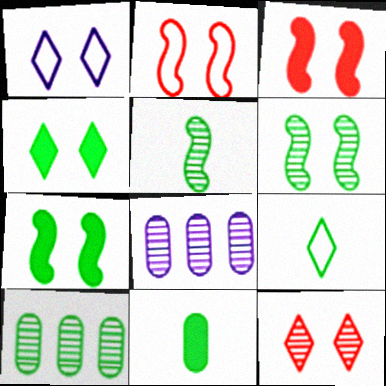[[1, 4, 12], 
[3, 8, 9], 
[5, 8, 12], 
[5, 9, 11], 
[7, 9, 10]]